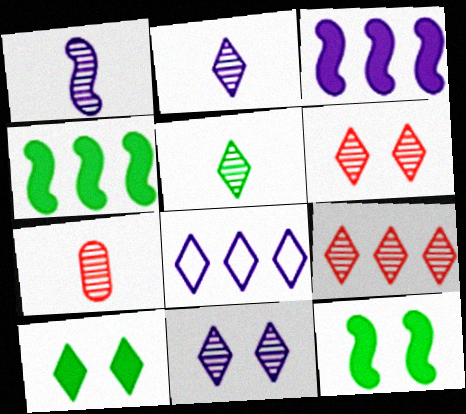[[1, 5, 7], 
[5, 9, 11], 
[7, 8, 12]]